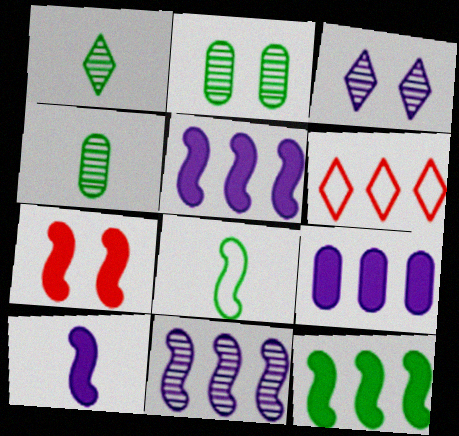[[2, 6, 10], 
[7, 8, 11], 
[7, 10, 12]]